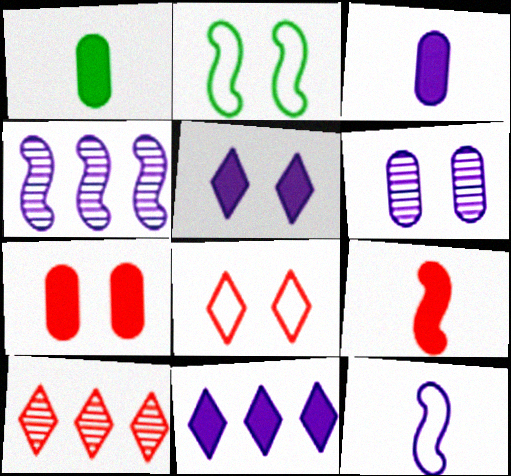[[1, 4, 8], 
[2, 3, 10], 
[2, 4, 9], 
[6, 11, 12]]